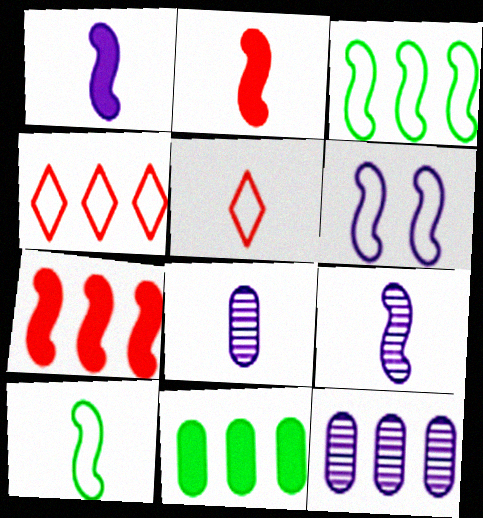[[2, 9, 10]]